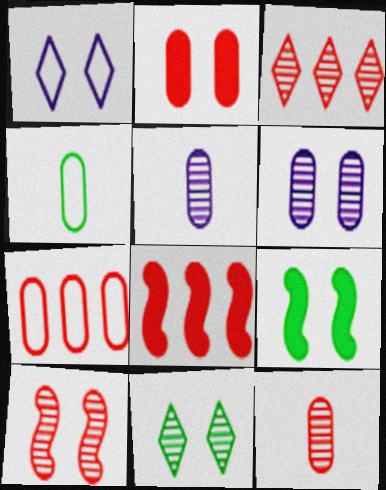[[2, 7, 12], 
[3, 7, 8], 
[3, 10, 12], 
[6, 10, 11]]